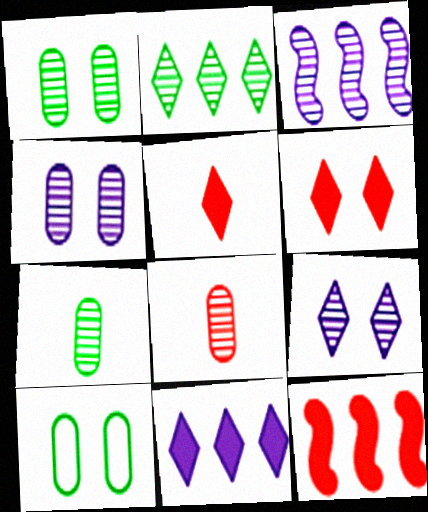[[3, 5, 10]]